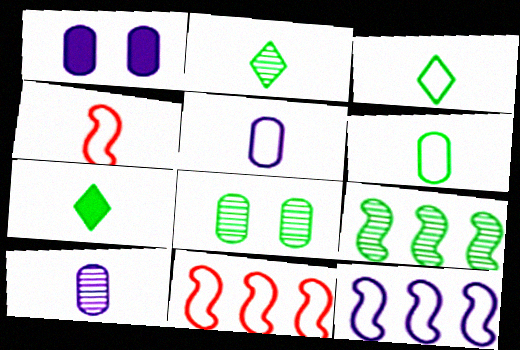[[1, 2, 11], 
[2, 3, 7], 
[2, 8, 9], 
[3, 4, 5], 
[4, 7, 10]]